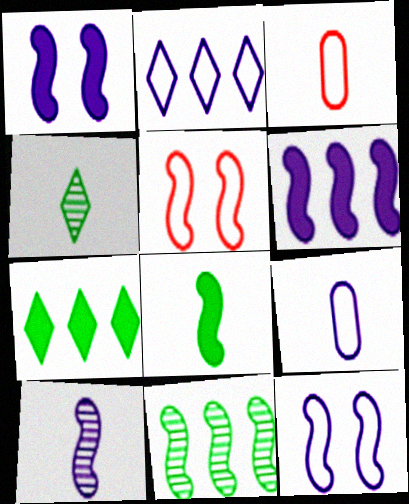[[2, 9, 12], 
[6, 10, 12]]